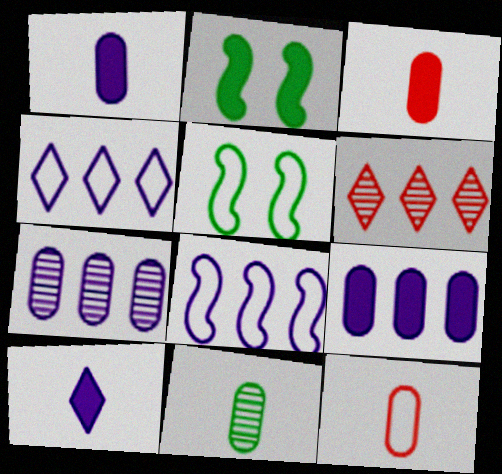[[1, 5, 6], 
[1, 11, 12], 
[4, 5, 12]]